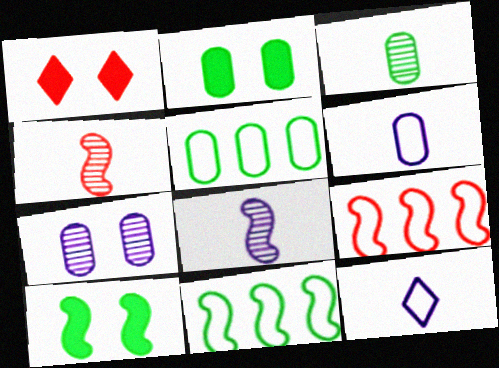[[1, 5, 8], 
[2, 3, 5], 
[8, 9, 10]]